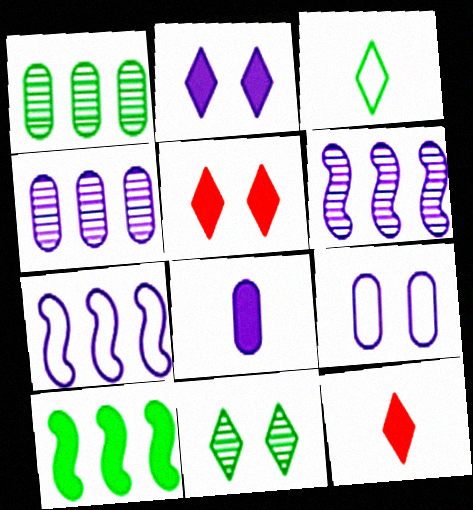[[4, 8, 9], 
[5, 8, 10]]